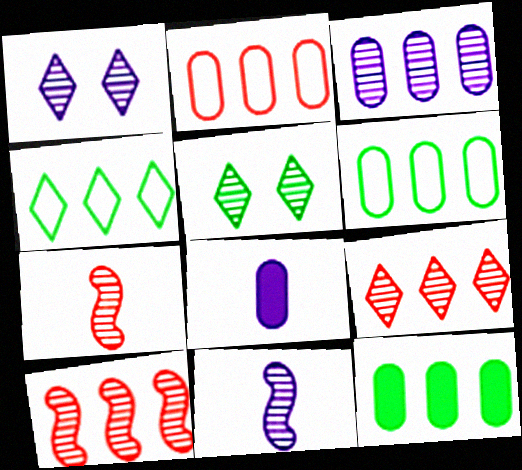[[1, 3, 11], 
[2, 3, 12], 
[3, 5, 7]]